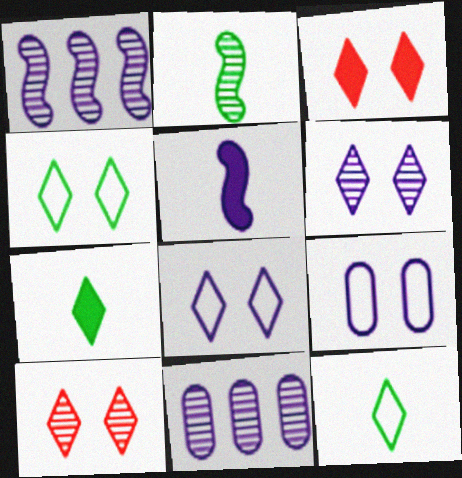[[2, 10, 11], 
[3, 4, 6], 
[5, 8, 11]]